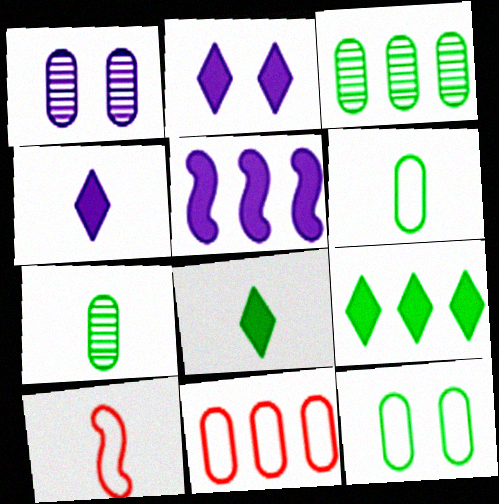[[1, 9, 10], 
[2, 3, 10], 
[4, 7, 10]]